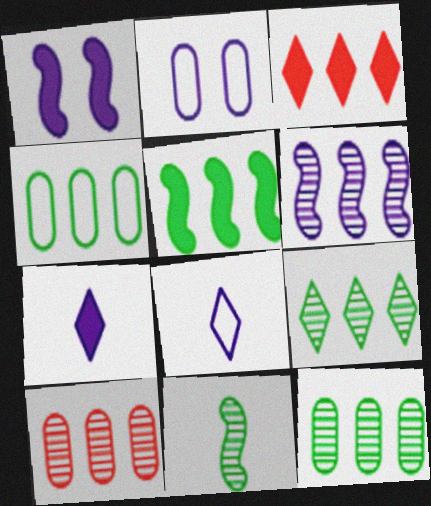[[2, 3, 11], 
[2, 6, 7], 
[3, 4, 6], 
[4, 5, 9], 
[6, 9, 10]]